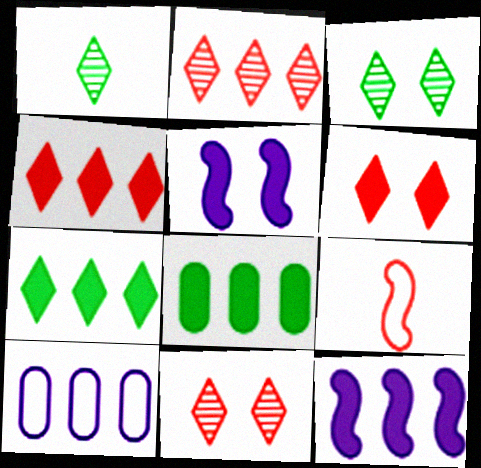[[4, 8, 12]]